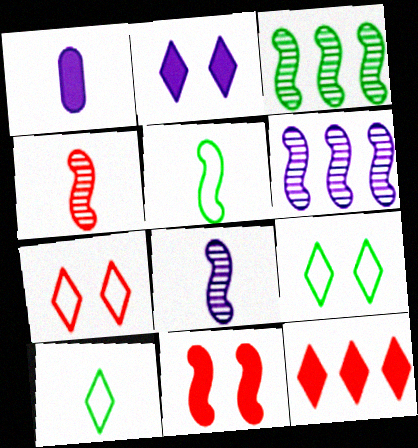[[1, 3, 7], 
[1, 4, 10], 
[5, 6, 11]]